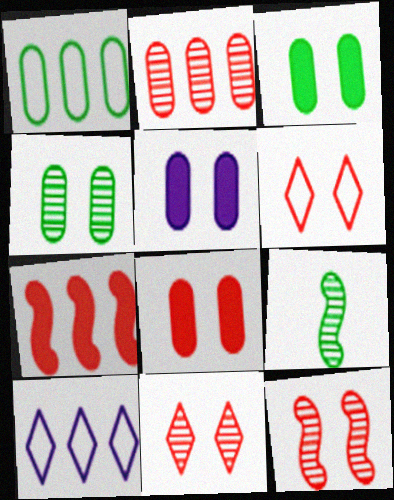[[3, 5, 8], 
[6, 8, 12], 
[8, 9, 10]]